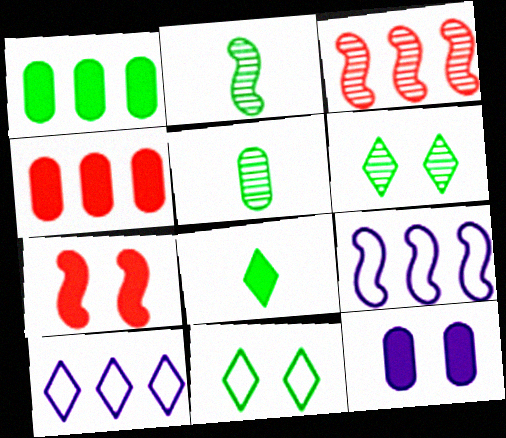[[1, 2, 11], 
[1, 3, 10], 
[2, 7, 9], 
[5, 7, 10]]